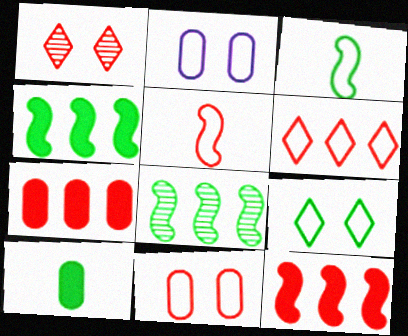[[1, 5, 7], 
[2, 3, 6], 
[5, 6, 11], 
[8, 9, 10]]